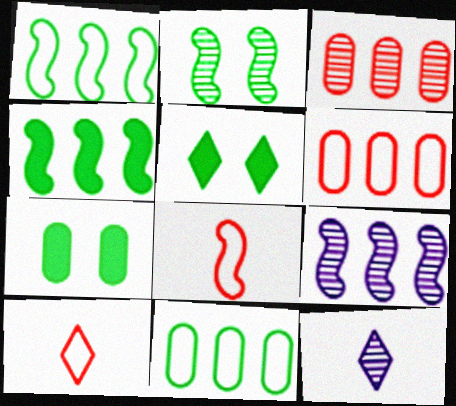[[2, 3, 12], 
[7, 9, 10]]